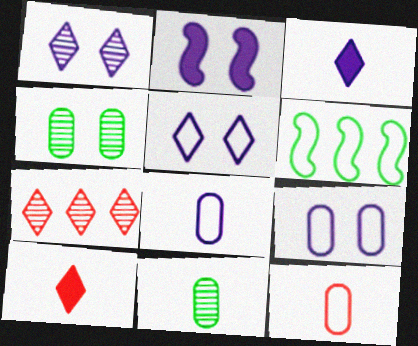[[1, 2, 9], 
[5, 6, 12]]